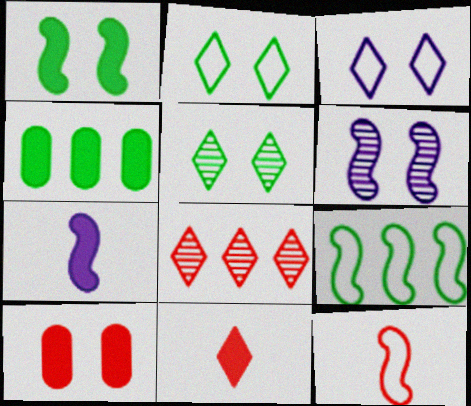[[2, 6, 10], 
[8, 10, 12]]